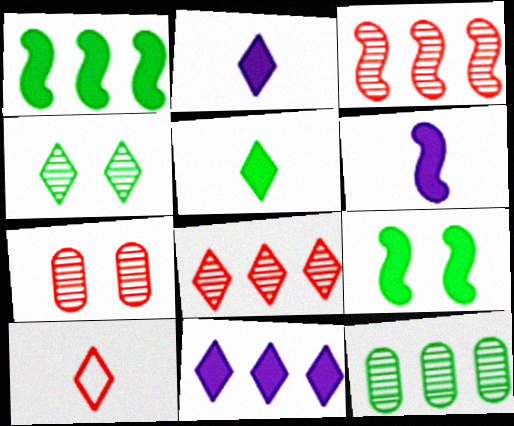[[4, 10, 11]]